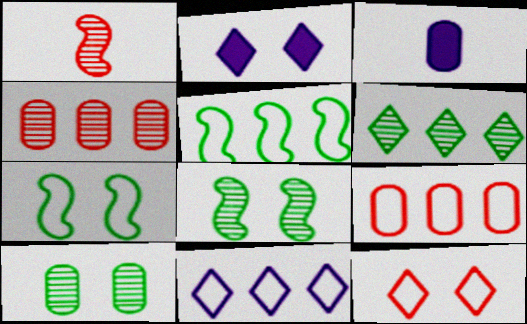[[3, 9, 10], 
[5, 9, 11]]